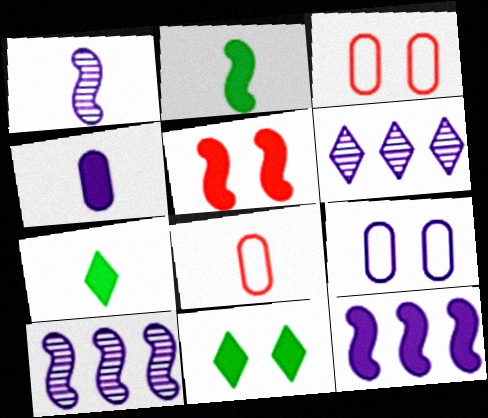[[1, 7, 8], 
[2, 3, 6], 
[2, 5, 12], 
[3, 7, 10], 
[8, 10, 11]]